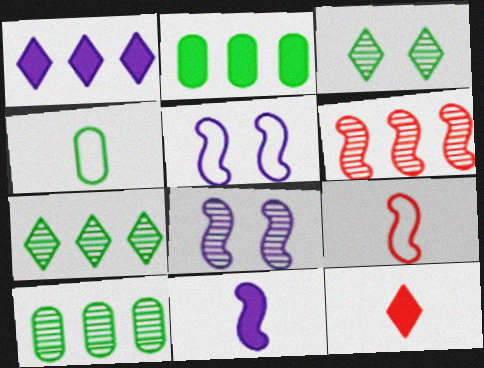[[5, 10, 12]]